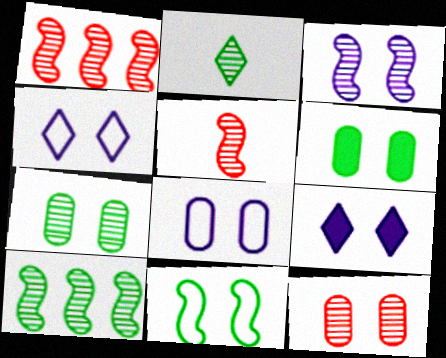[[2, 7, 10], 
[3, 5, 10], 
[3, 8, 9], 
[6, 8, 12], 
[9, 11, 12]]